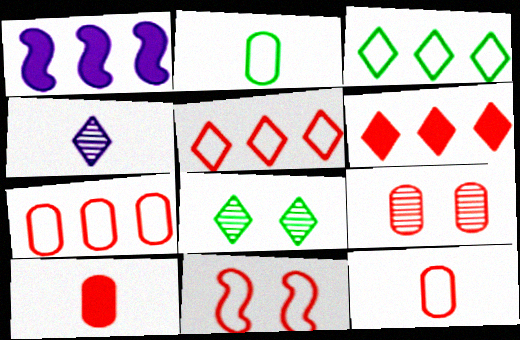[[1, 8, 12], 
[5, 11, 12], 
[7, 9, 10]]